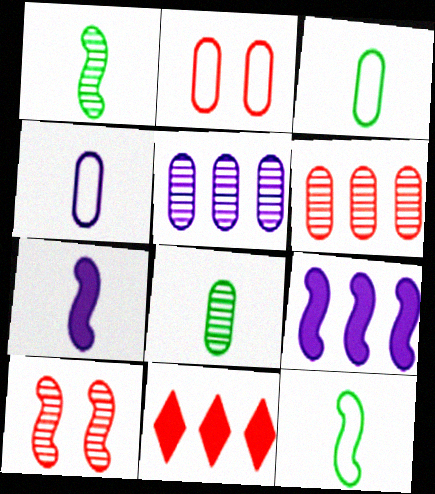[[9, 10, 12]]